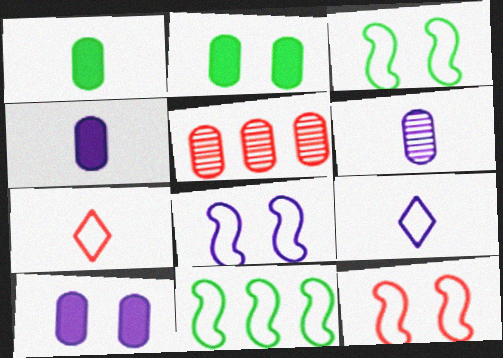[[3, 8, 12]]